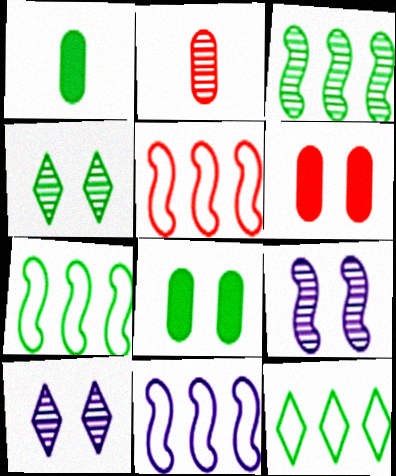[[1, 4, 7], 
[1, 5, 10], 
[2, 3, 10], 
[5, 7, 11]]